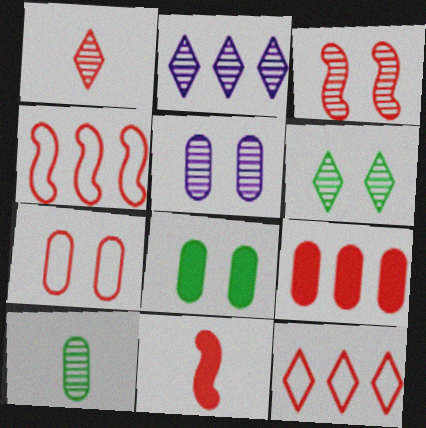[[1, 2, 6], 
[2, 3, 10], 
[3, 4, 11], 
[3, 5, 6], 
[5, 7, 8]]